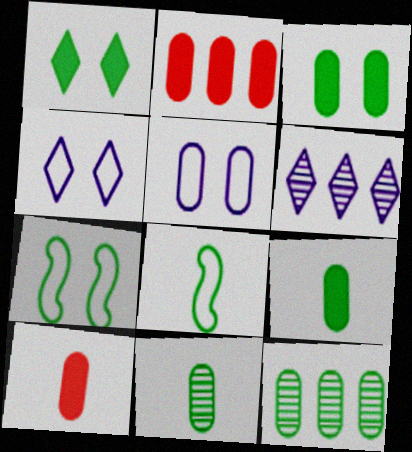[[1, 8, 12], 
[2, 5, 11], 
[5, 10, 12], 
[6, 7, 10]]